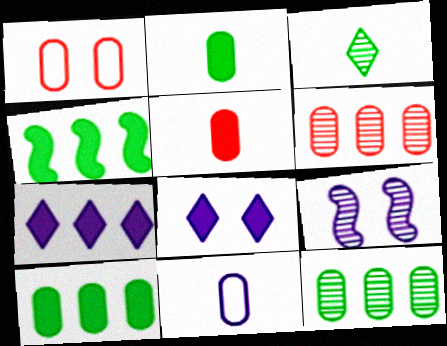[[1, 5, 6], 
[3, 6, 9], 
[4, 5, 8], 
[7, 9, 11]]